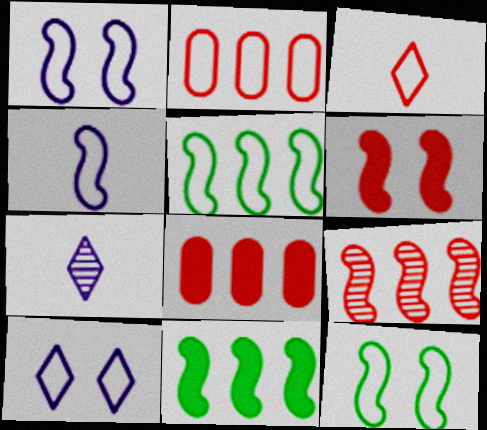[[7, 8, 12]]